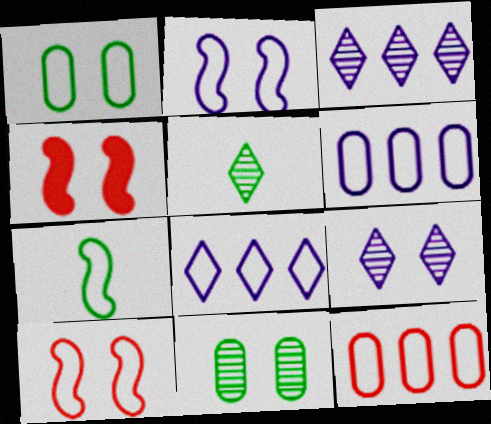[[1, 4, 9], 
[4, 5, 6]]